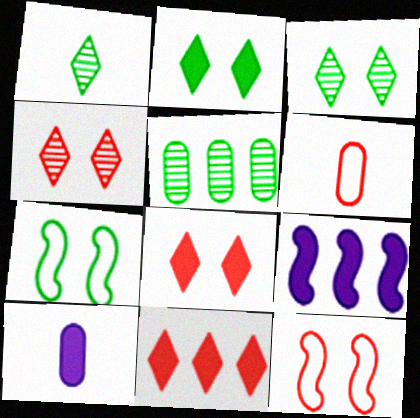[[3, 6, 9]]